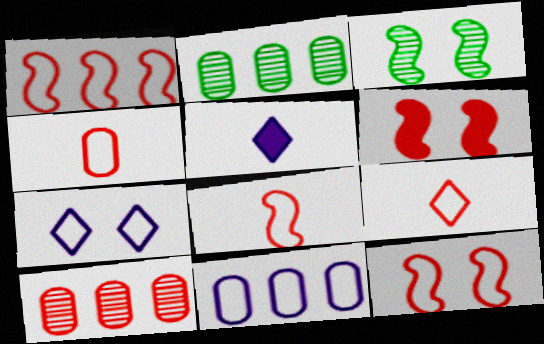[[1, 8, 12], 
[2, 5, 12], 
[4, 8, 9], 
[6, 9, 10]]